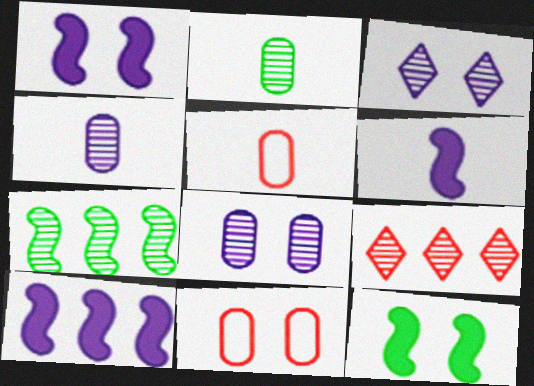[[1, 6, 10], 
[3, 11, 12]]